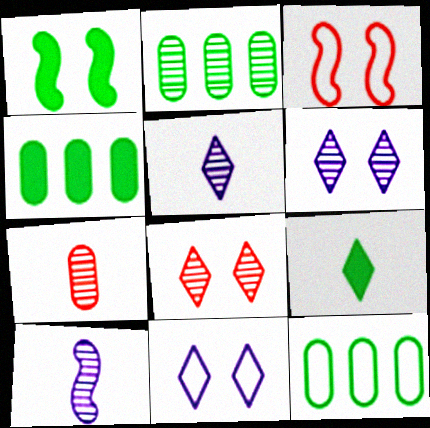[[1, 4, 9], 
[2, 4, 12], 
[2, 8, 10], 
[3, 4, 5]]